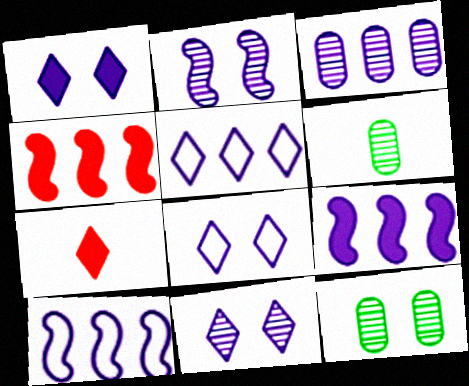[[1, 8, 11], 
[3, 5, 9], 
[4, 6, 8], 
[7, 10, 12]]